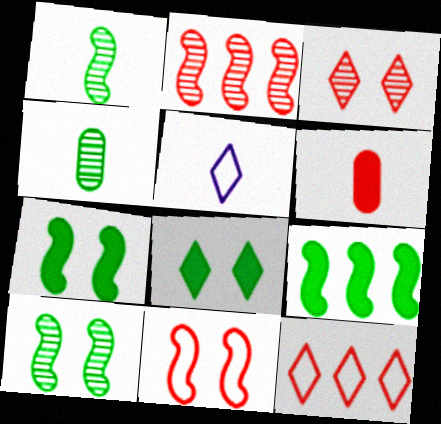[[1, 5, 6]]